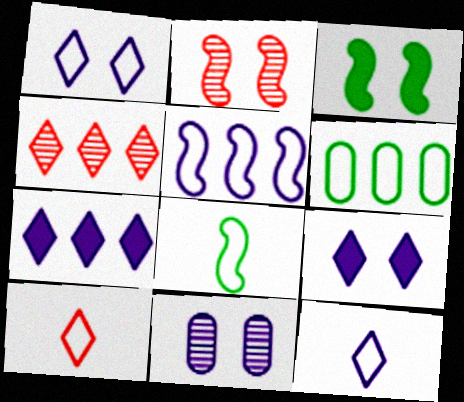[]